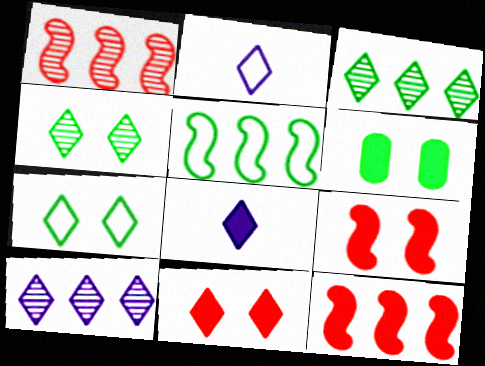[[1, 2, 6], 
[2, 3, 11], 
[6, 8, 12]]